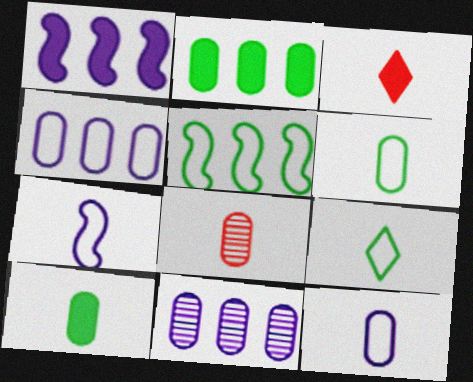[[8, 10, 12]]